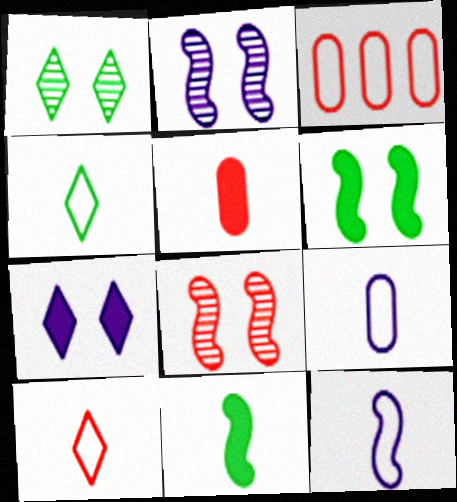[]